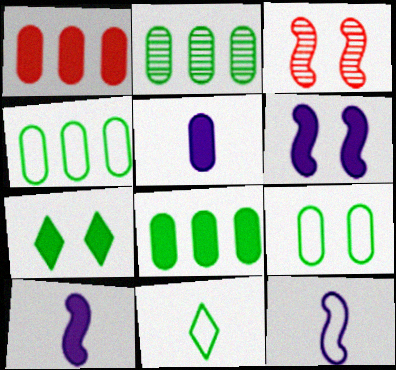[[1, 7, 10], 
[2, 4, 8]]